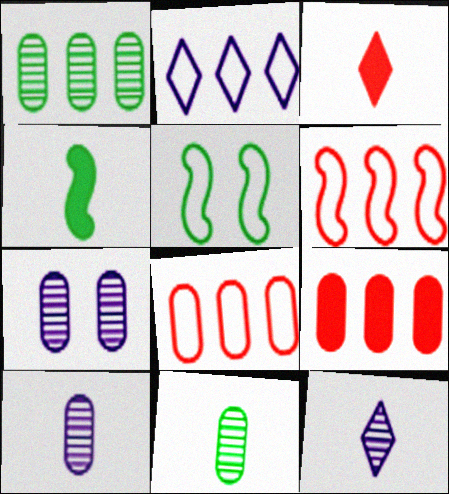[[5, 9, 12]]